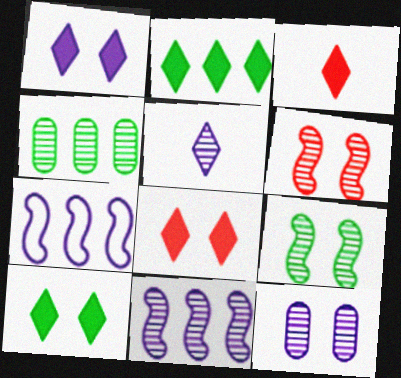[[1, 2, 3], 
[1, 8, 10], 
[4, 5, 6], 
[5, 11, 12]]